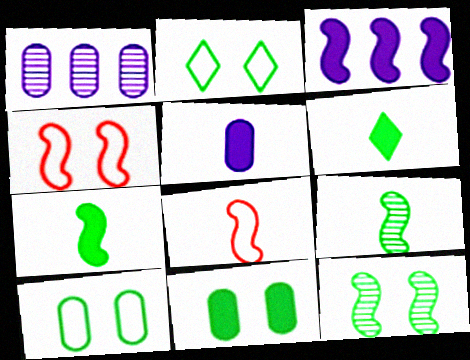[[1, 4, 6], 
[2, 11, 12], 
[3, 4, 9], 
[3, 8, 12]]